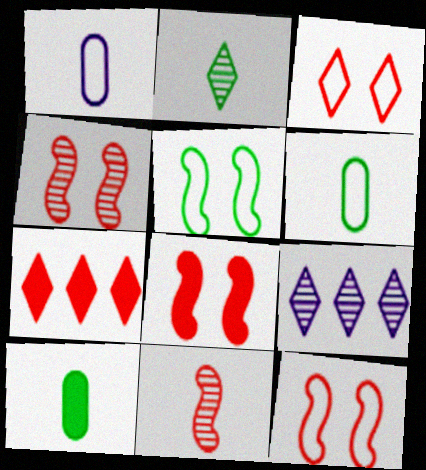[[4, 8, 12], 
[6, 8, 9], 
[9, 10, 12]]